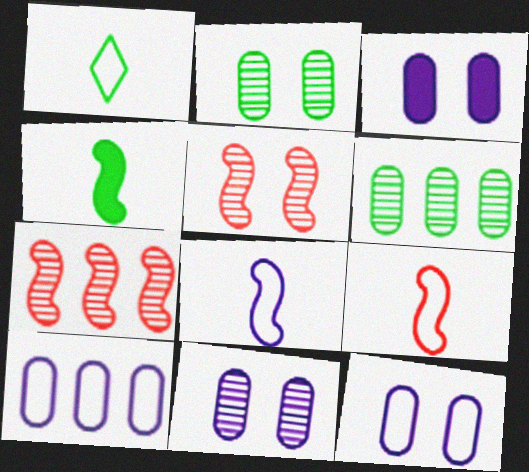[[1, 3, 7], 
[3, 11, 12]]